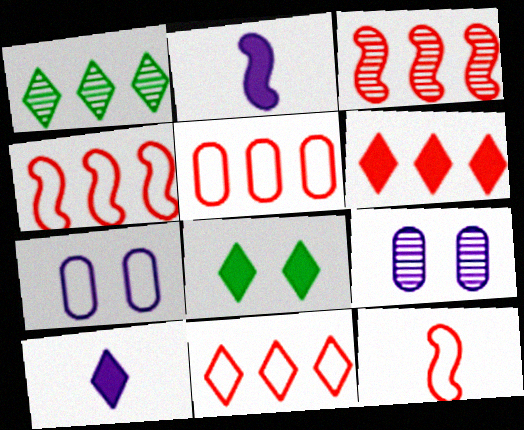[[3, 5, 6], 
[4, 5, 11], 
[6, 8, 10]]